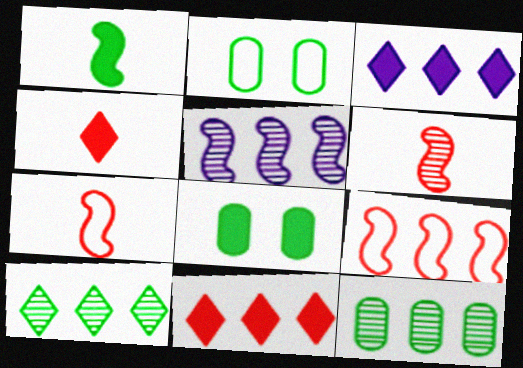[[1, 2, 10], 
[2, 3, 6], 
[2, 4, 5], 
[3, 9, 12]]